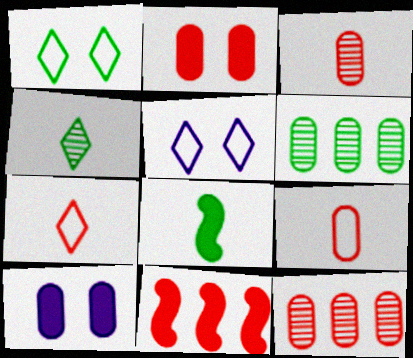[[1, 6, 8], 
[2, 9, 12], 
[5, 8, 12], 
[6, 9, 10]]